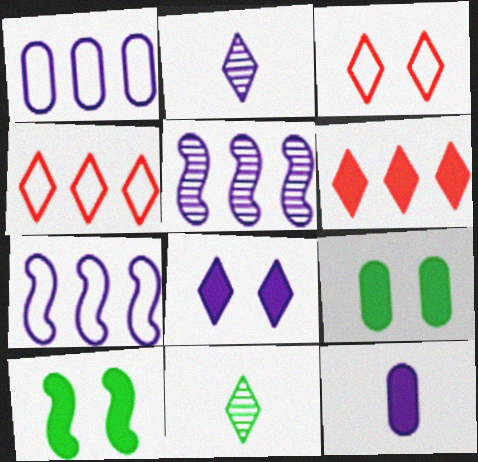[[4, 8, 11], 
[6, 10, 12]]